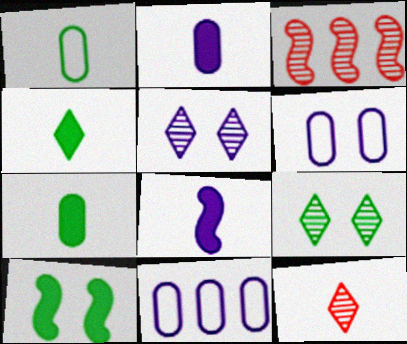[[1, 8, 12], 
[3, 4, 6], 
[5, 8, 11], 
[10, 11, 12]]